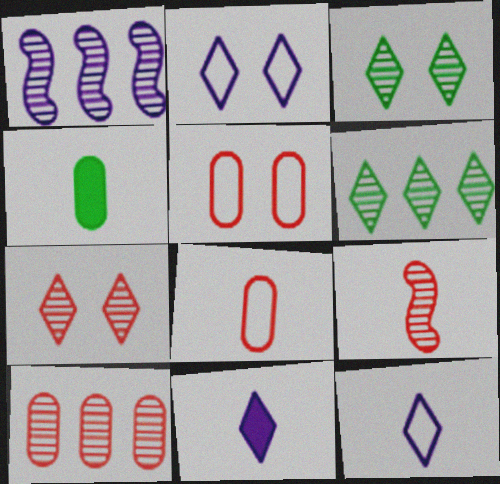[[1, 6, 10], 
[4, 9, 12], 
[7, 9, 10]]